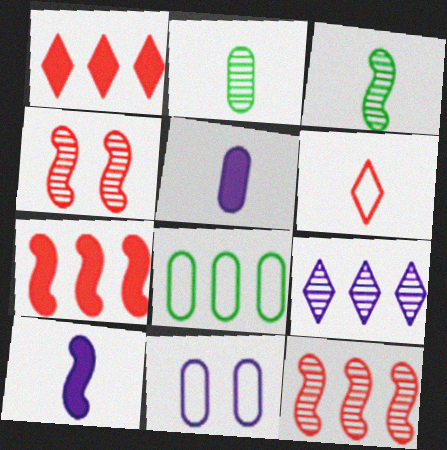[[1, 3, 11], 
[2, 4, 9], 
[2, 6, 10], 
[3, 5, 6], 
[7, 8, 9], 
[9, 10, 11]]